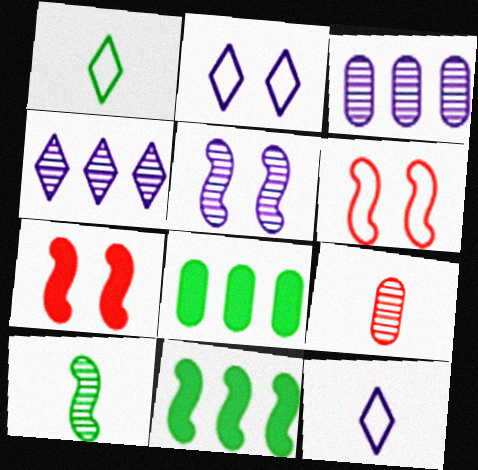[[1, 3, 7], 
[2, 9, 11]]